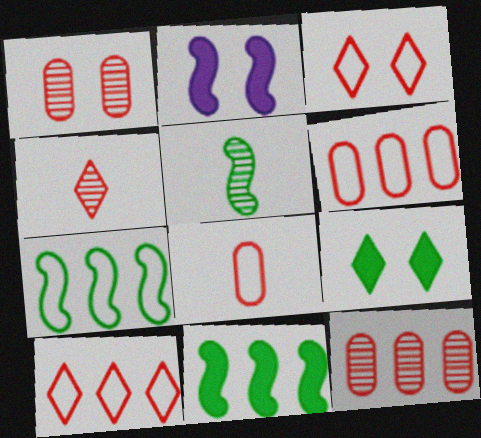[]